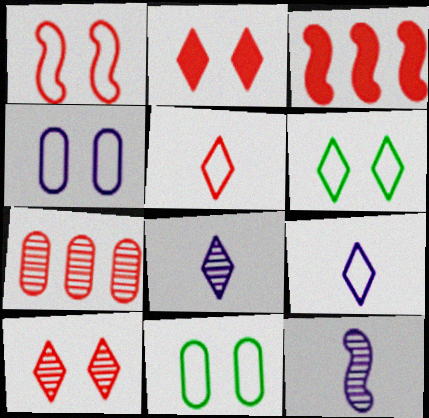[[1, 4, 6], 
[3, 8, 11]]